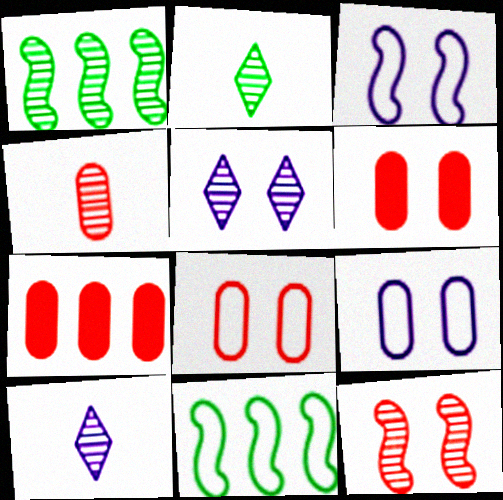[[1, 4, 5], 
[2, 3, 7], 
[4, 7, 8], 
[6, 10, 11]]